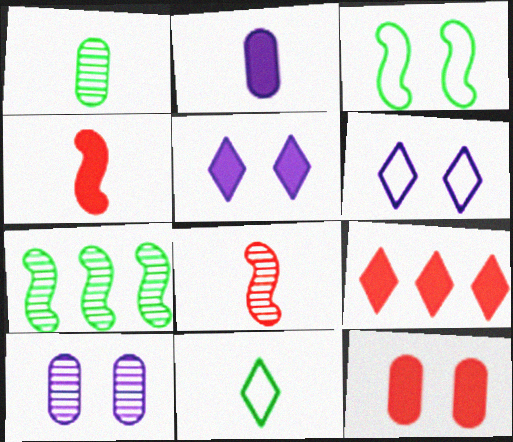[[2, 8, 11], 
[4, 9, 12]]